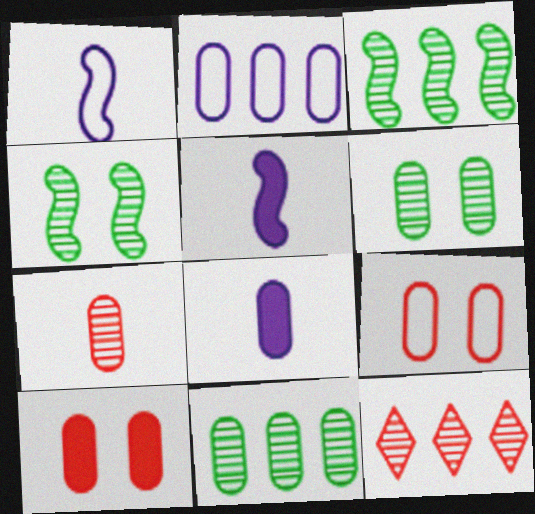[[8, 9, 11]]